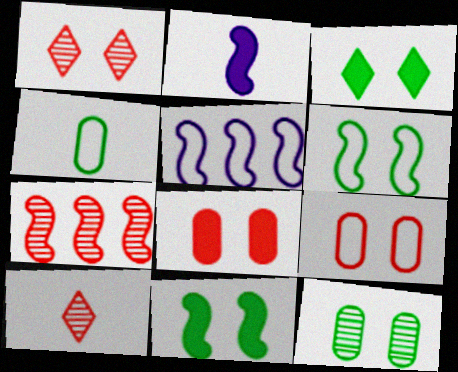[[2, 4, 10], 
[2, 6, 7], 
[3, 6, 12]]